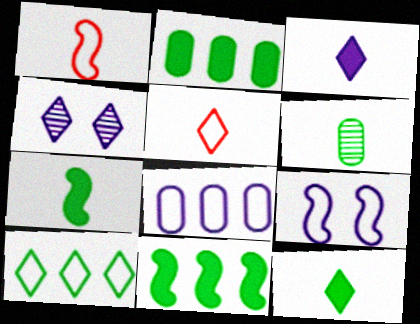[[1, 2, 4], 
[1, 3, 6]]